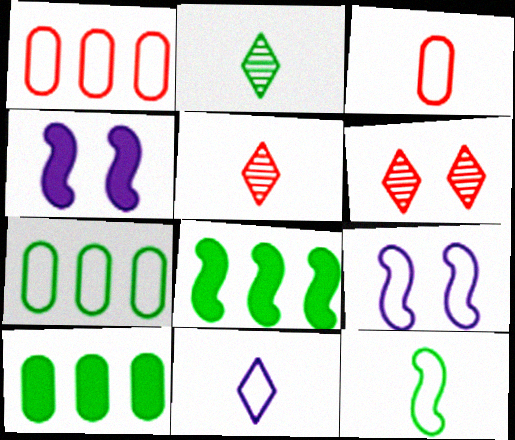[[1, 2, 4], 
[3, 11, 12], 
[4, 5, 7], 
[5, 9, 10]]